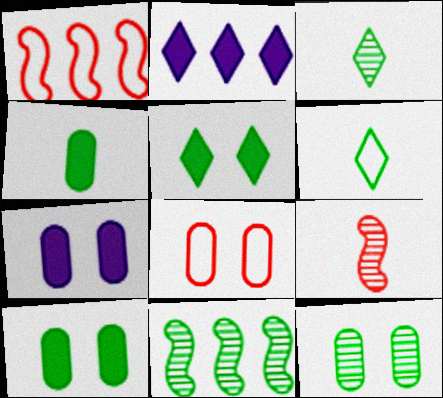[[1, 3, 7], 
[3, 11, 12], 
[6, 10, 11], 
[7, 8, 12]]